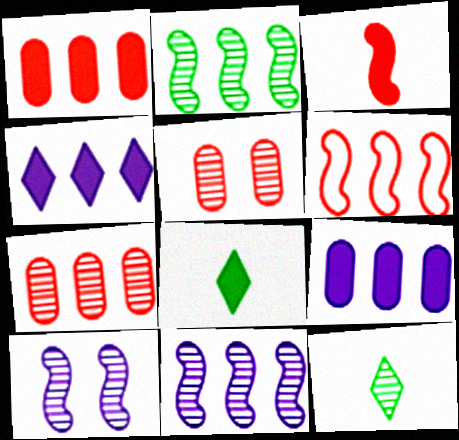[[5, 11, 12], 
[7, 10, 12]]